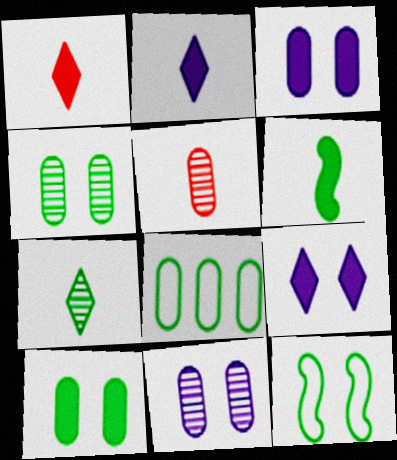[[3, 5, 8]]